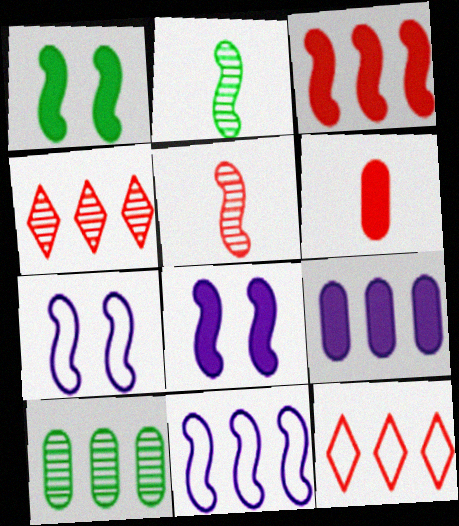[[1, 5, 11], 
[2, 3, 7]]